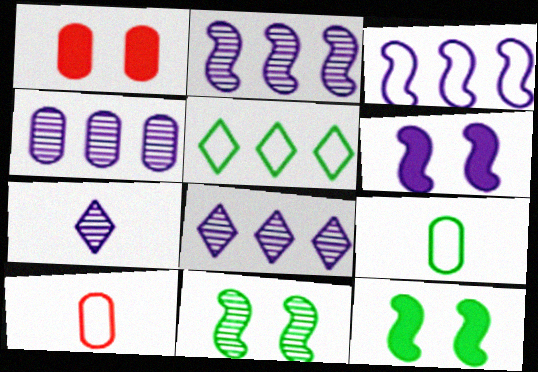[[1, 4, 9], 
[2, 4, 8], 
[8, 10, 12]]